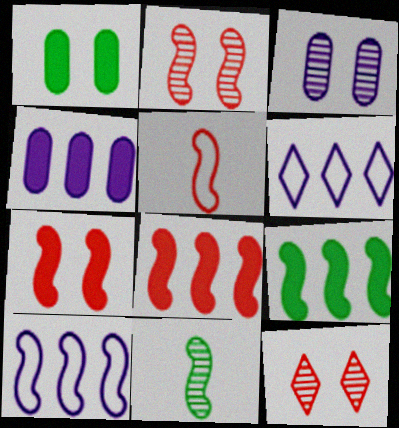[[2, 5, 8], 
[7, 10, 11]]